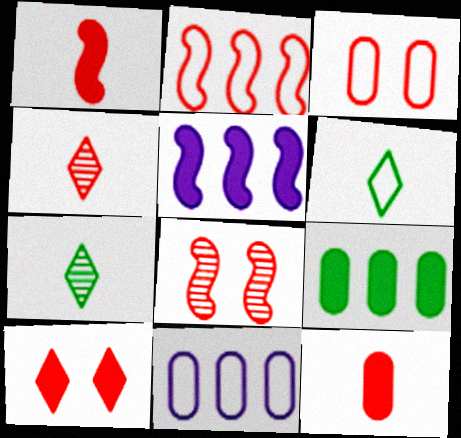[[1, 2, 8], 
[3, 5, 7], 
[3, 8, 10]]